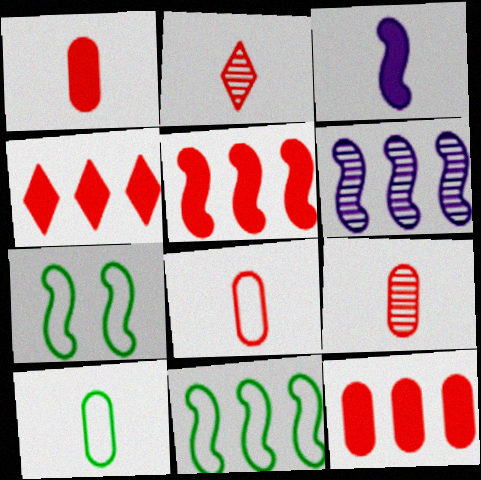[[1, 8, 9], 
[2, 3, 10], 
[4, 5, 12], 
[5, 6, 11]]